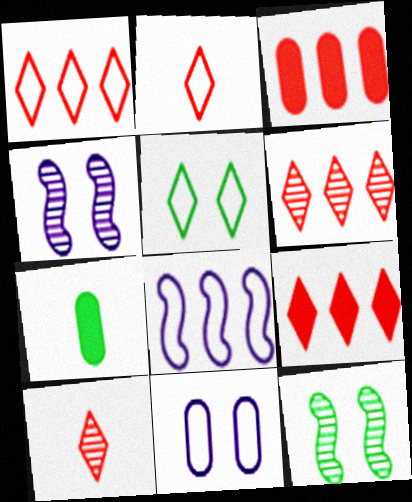[[1, 4, 7], 
[1, 6, 9]]